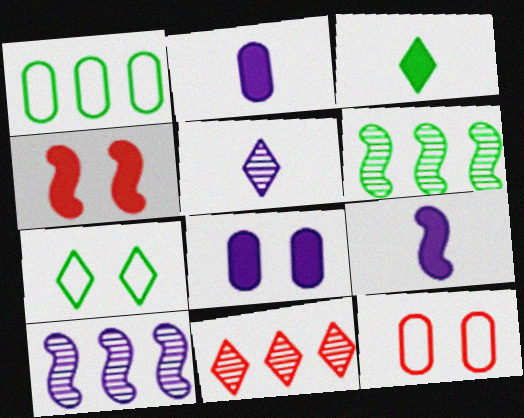[[1, 4, 5], 
[3, 10, 12]]